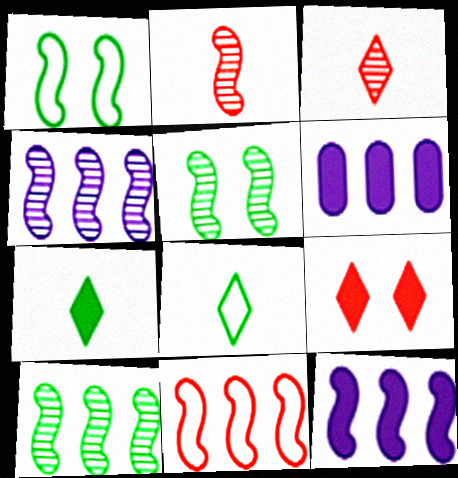[[1, 2, 12], 
[1, 3, 6], 
[2, 4, 5], 
[10, 11, 12]]